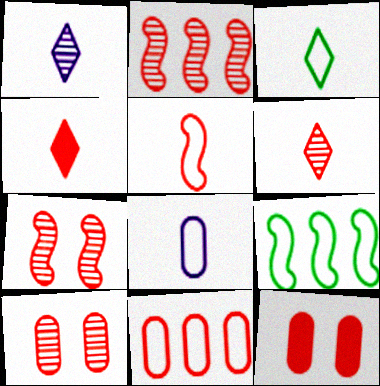[[1, 3, 4], 
[1, 9, 12], 
[2, 6, 10], 
[3, 5, 8], 
[4, 7, 11]]